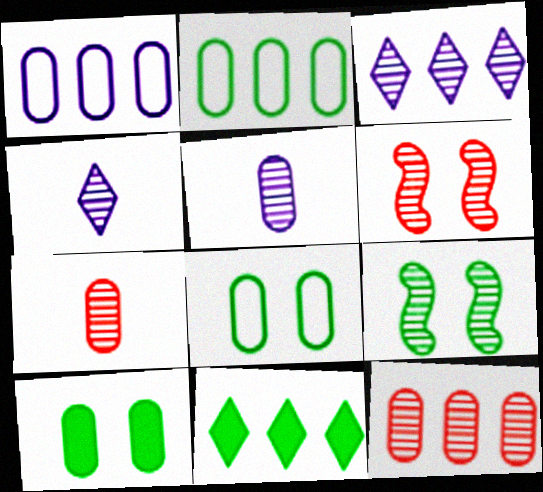[[1, 7, 10], 
[3, 7, 9], 
[4, 9, 12]]